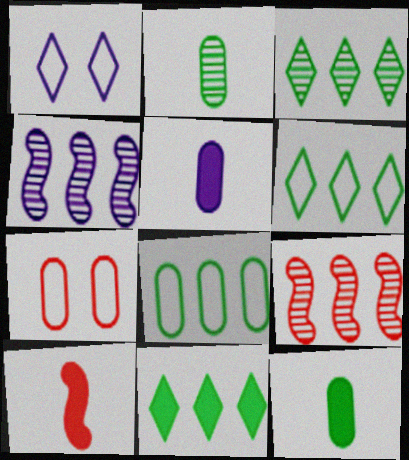[[1, 4, 5], 
[1, 9, 12], 
[3, 6, 11]]